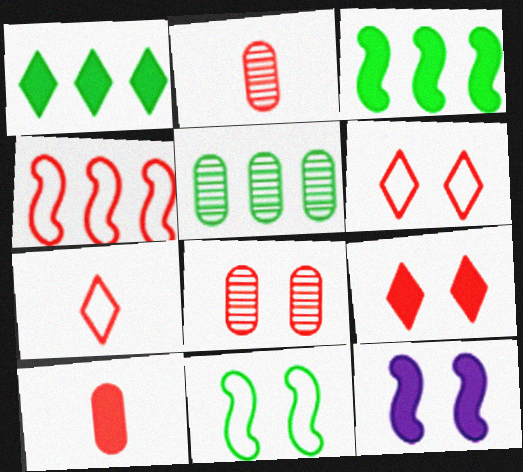[[1, 10, 12], 
[2, 4, 9], 
[5, 7, 12]]